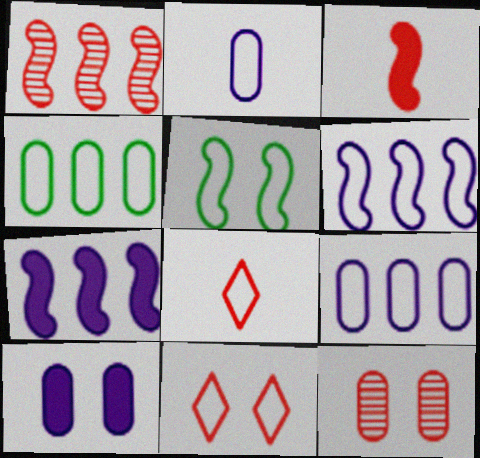[[5, 8, 9]]